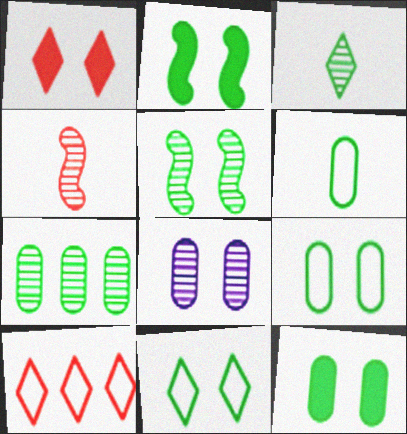[[3, 5, 7], 
[5, 11, 12], 
[6, 7, 12]]